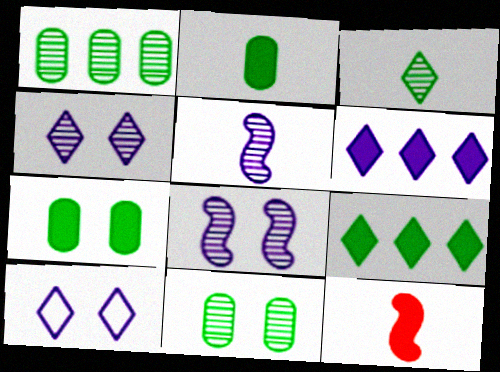[[1, 10, 12], 
[6, 7, 12]]